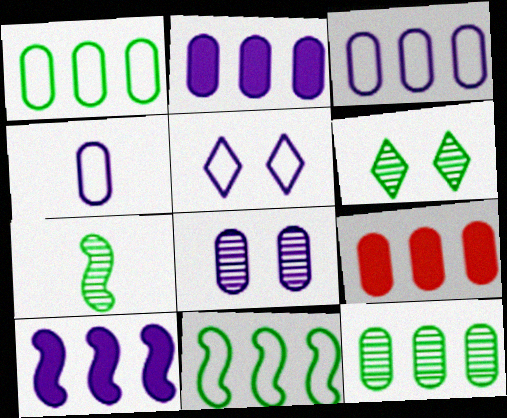[[2, 4, 8], 
[3, 9, 12], 
[5, 7, 9], 
[6, 7, 12]]